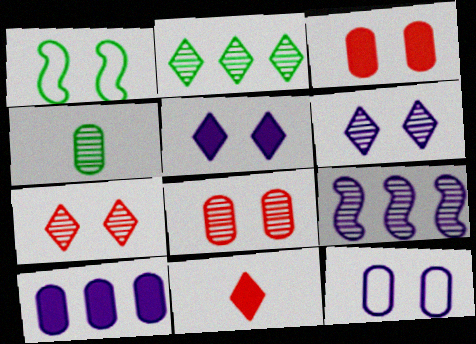[[1, 3, 6], 
[1, 5, 8], 
[4, 7, 9]]